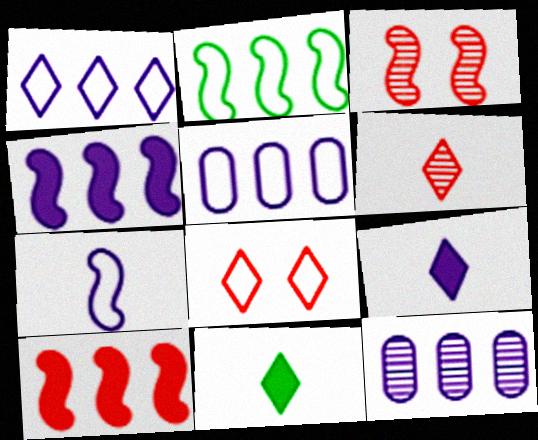[[1, 4, 12], 
[3, 5, 11]]